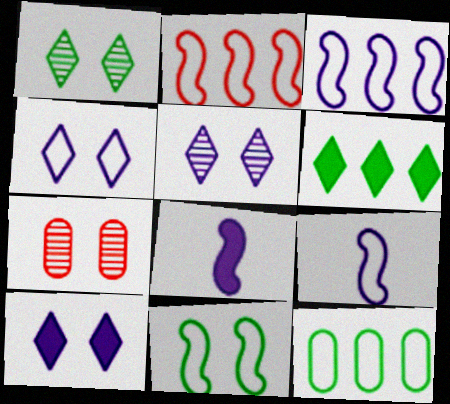[[2, 9, 11], 
[4, 5, 10], 
[6, 7, 9], 
[7, 10, 11]]